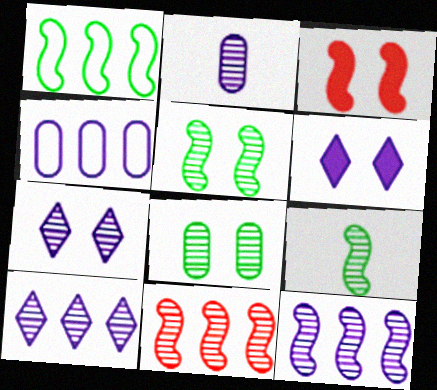[[2, 7, 12]]